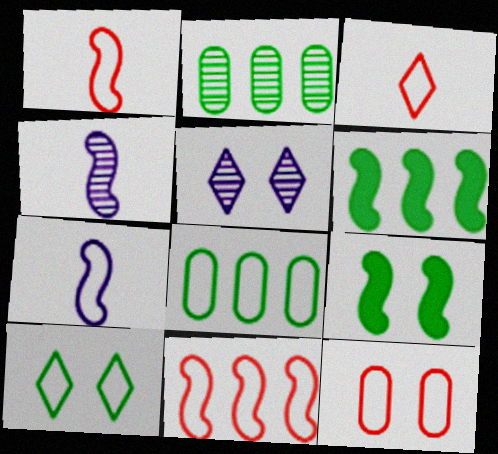[[3, 11, 12], 
[4, 9, 11], 
[5, 9, 12]]